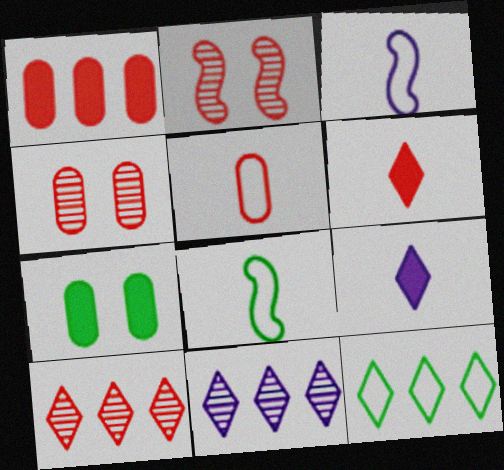[[1, 4, 5], 
[3, 7, 10]]